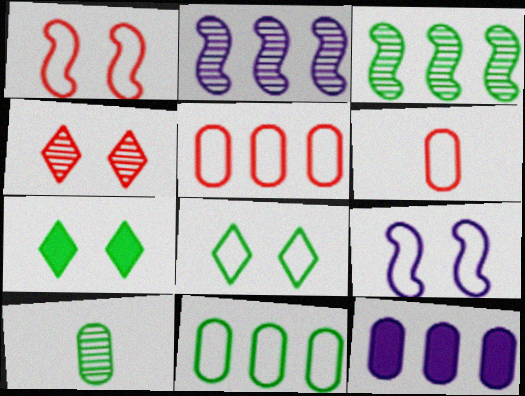[[2, 4, 10], 
[2, 6, 7]]